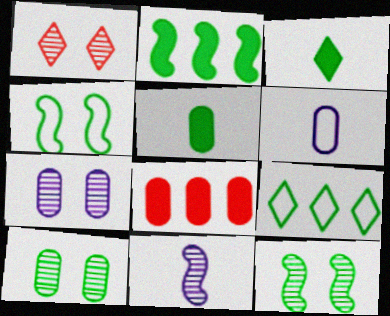[[1, 2, 6], 
[1, 7, 12], 
[5, 9, 12], 
[6, 8, 10]]